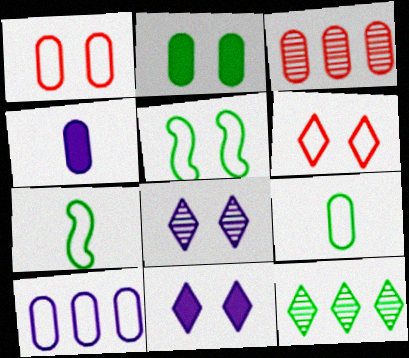[[1, 9, 10], 
[2, 7, 12], 
[3, 7, 11], 
[6, 7, 10]]